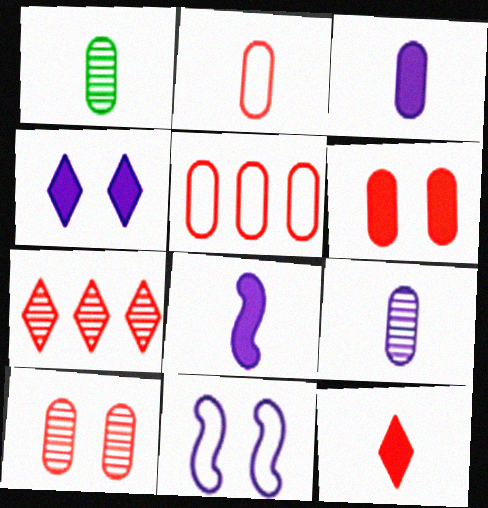[[1, 2, 3]]